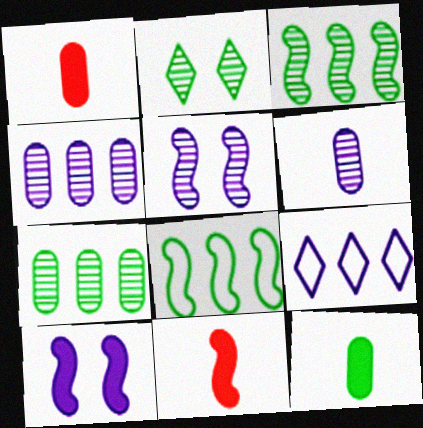[[2, 8, 12], 
[5, 8, 11], 
[6, 9, 10]]